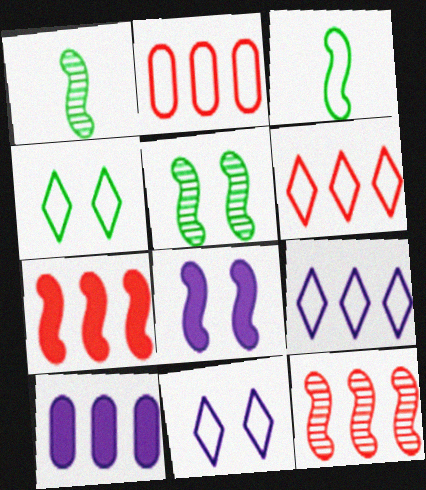[[2, 3, 11], 
[3, 8, 12]]